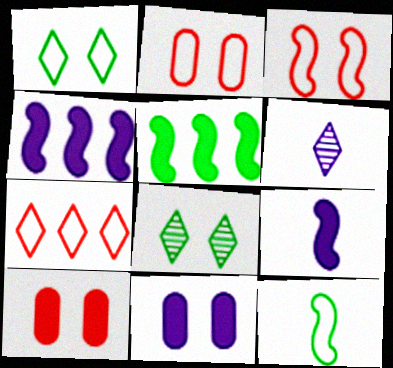[[2, 5, 6], 
[3, 8, 11]]